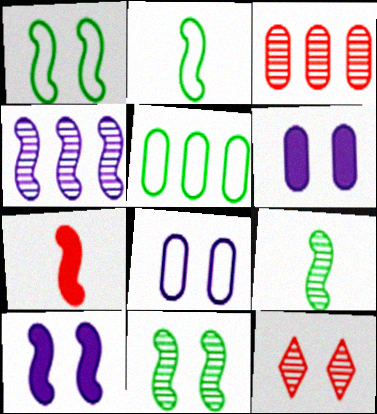[[1, 4, 7], 
[1, 6, 12]]